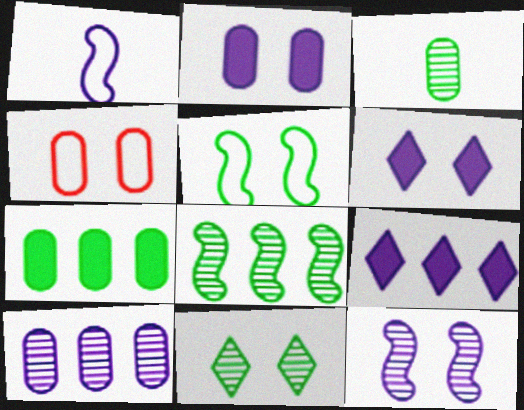[[1, 6, 10], 
[3, 8, 11]]